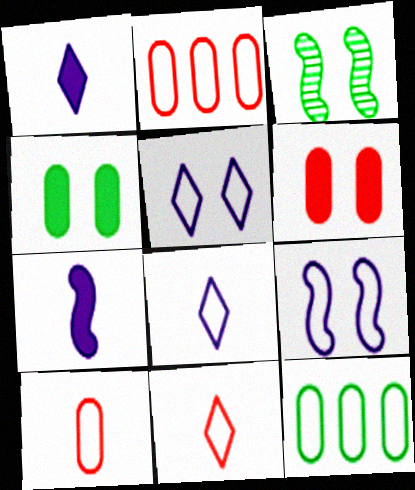[[1, 2, 3], 
[3, 5, 6], 
[9, 11, 12]]